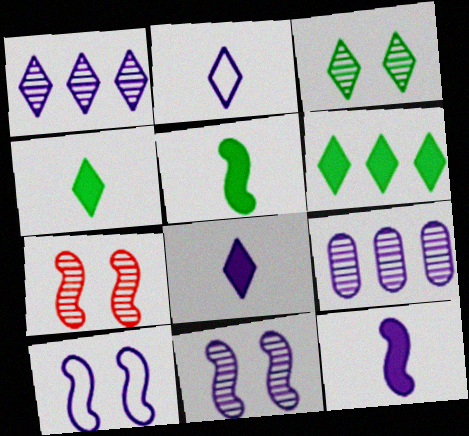[[8, 9, 10]]